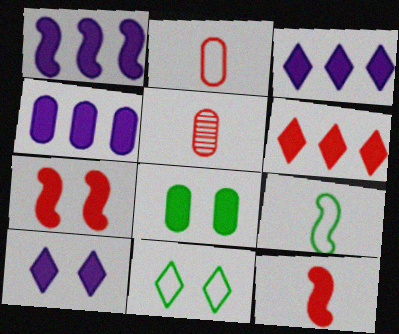[[1, 3, 4], 
[1, 5, 11], 
[3, 8, 12], 
[7, 8, 10]]